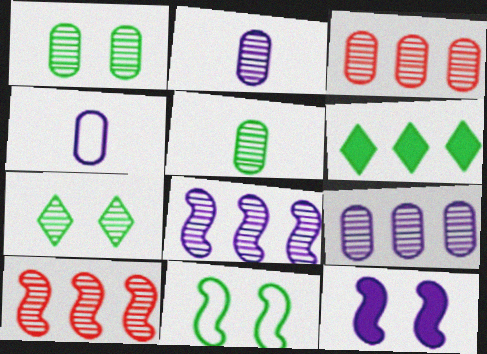[[1, 2, 3], 
[2, 7, 10], 
[5, 6, 11]]